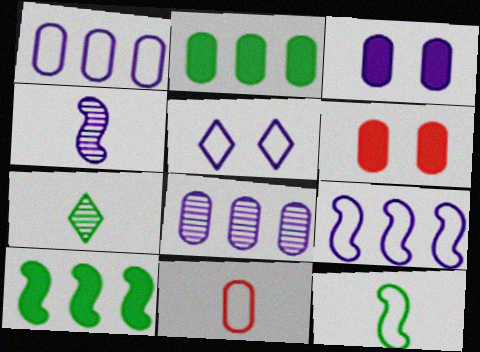[[6, 7, 9]]